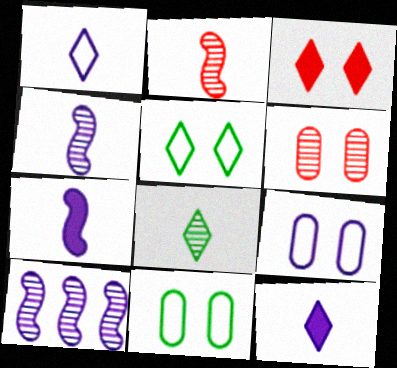[[6, 8, 10], 
[9, 10, 12]]